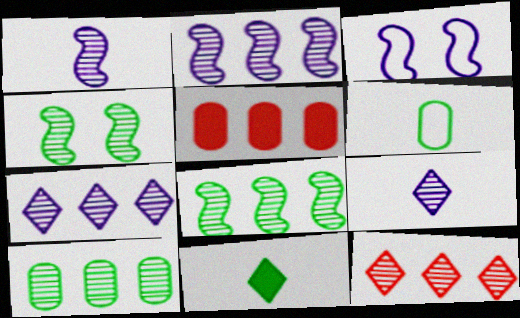[[2, 10, 12]]